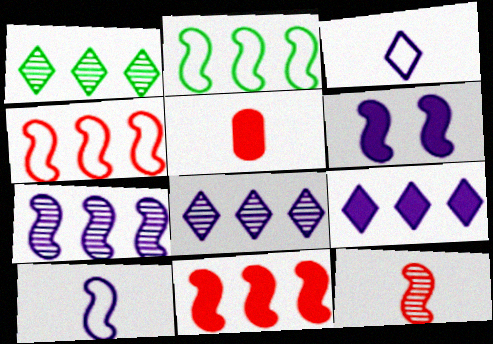[[2, 6, 12], 
[2, 7, 11], 
[6, 7, 10]]